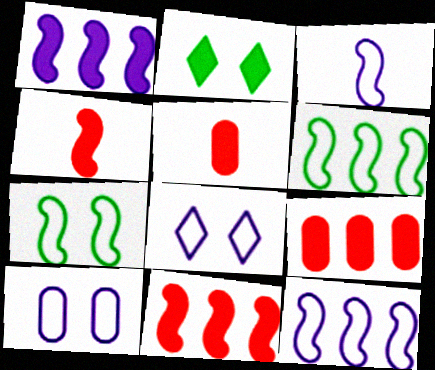[[1, 2, 5]]